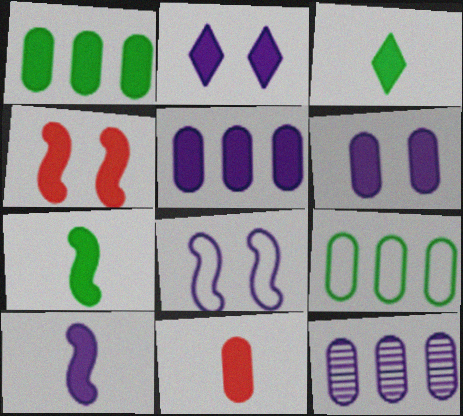[[1, 6, 11], 
[2, 5, 10], 
[3, 4, 5], 
[3, 10, 11]]